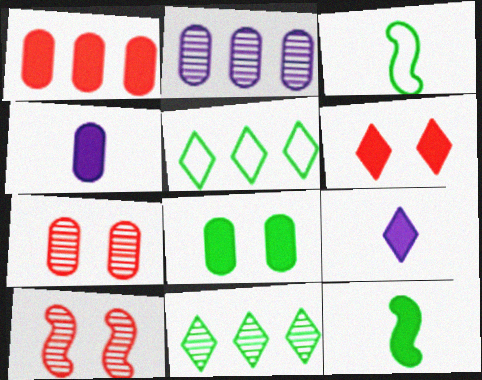[[1, 4, 8], 
[2, 3, 6], 
[3, 8, 11], 
[4, 5, 10]]